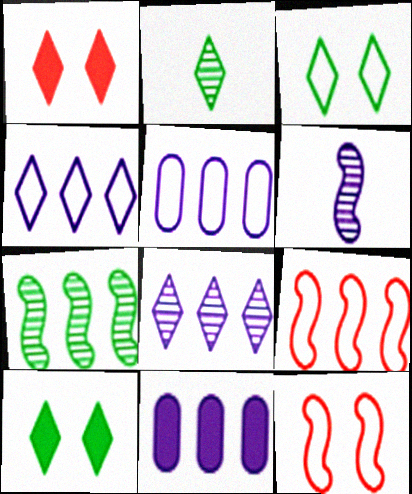[[1, 2, 4], 
[2, 11, 12]]